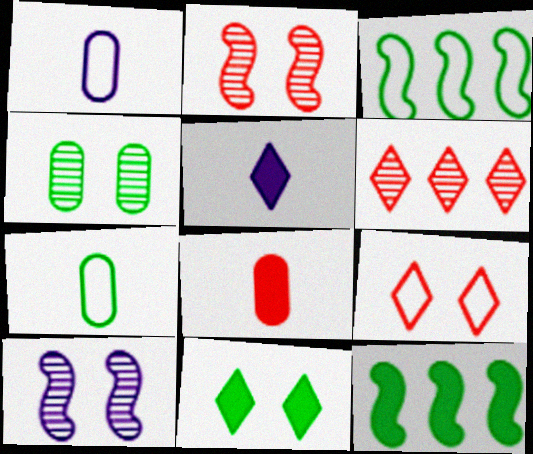[[1, 3, 9]]